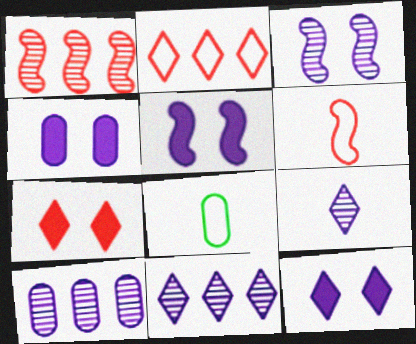[[1, 8, 12], 
[3, 9, 10], 
[4, 5, 12]]